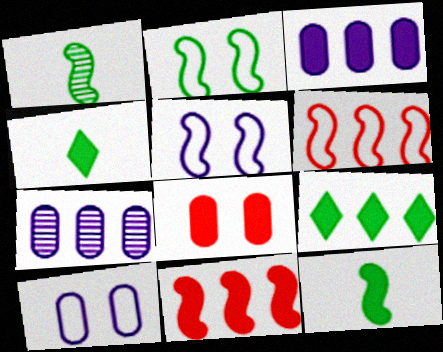[[1, 5, 11], 
[3, 9, 11], 
[6, 7, 9]]